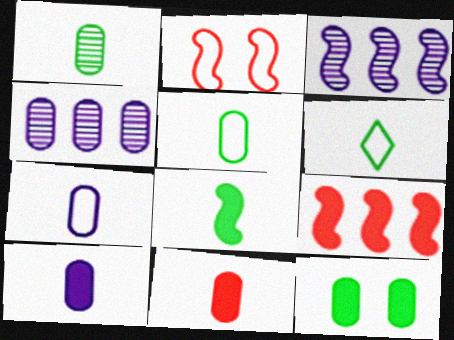[[1, 6, 8], 
[1, 7, 11], 
[2, 3, 8]]